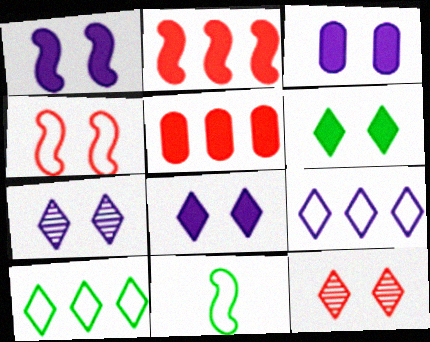[[1, 3, 8], 
[5, 7, 11]]